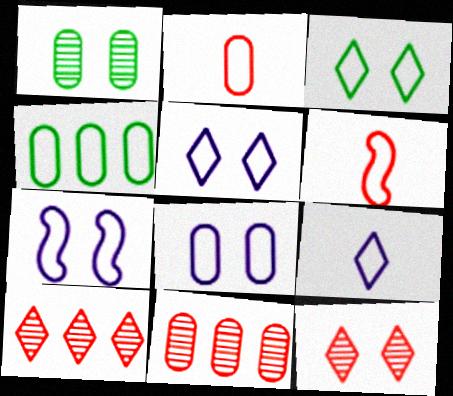[[2, 4, 8], 
[4, 5, 6], 
[5, 7, 8]]